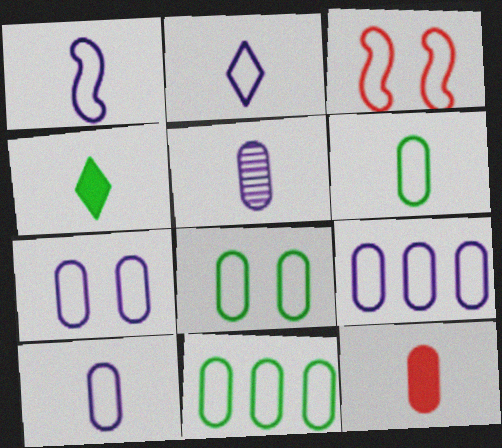[[1, 2, 10], 
[2, 3, 11], 
[5, 6, 12], 
[6, 8, 11], 
[7, 9, 10]]